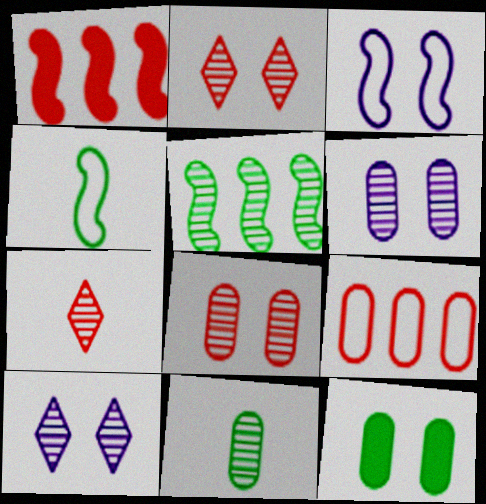[[2, 3, 12], 
[5, 6, 7]]